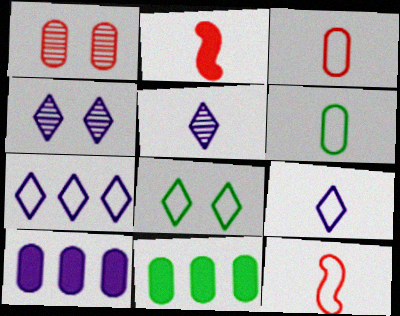[[1, 6, 10], 
[2, 5, 6], 
[4, 11, 12], 
[6, 9, 12]]